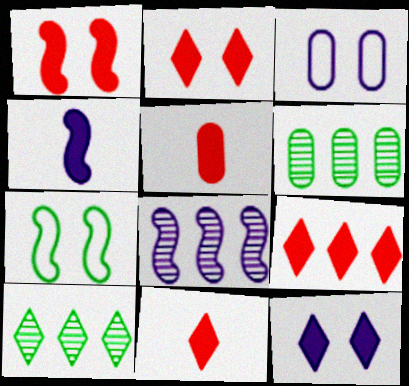[[1, 5, 9], 
[2, 9, 11], 
[3, 5, 6]]